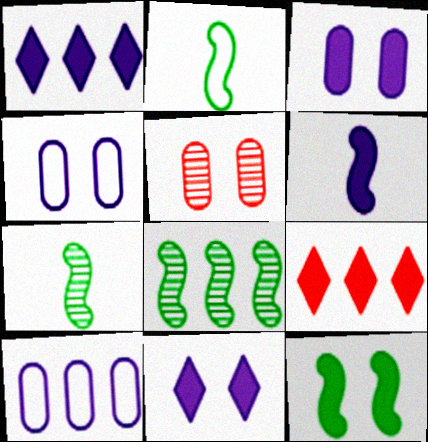[[1, 2, 5], 
[1, 3, 6], 
[2, 8, 12], 
[4, 7, 9], 
[8, 9, 10]]